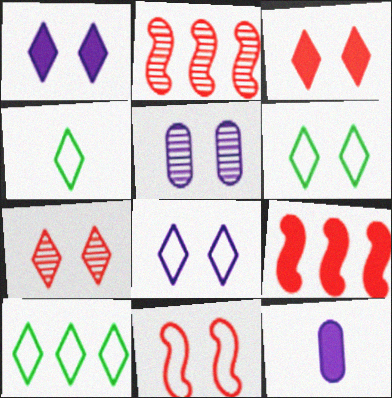[[1, 6, 7], 
[2, 6, 12], 
[4, 5, 9], 
[4, 6, 10]]